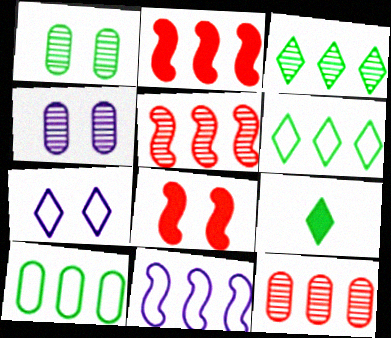[[1, 7, 8]]